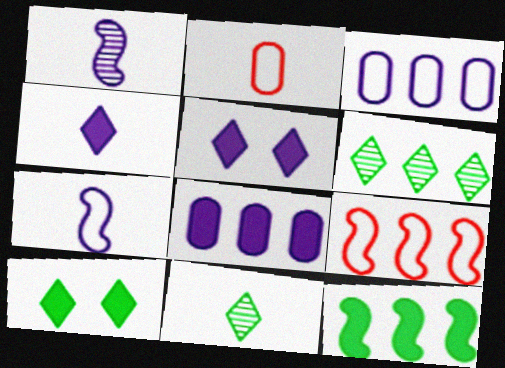[[1, 3, 5], 
[6, 8, 9]]